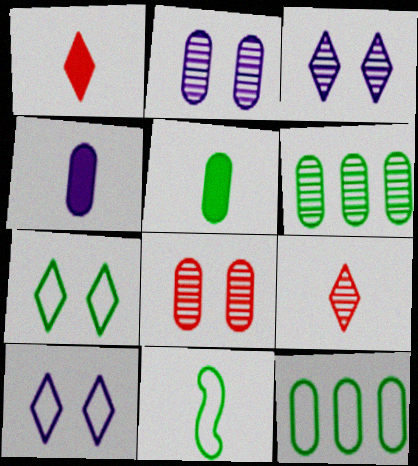[[4, 8, 12], 
[4, 9, 11], 
[7, 11, 12]]